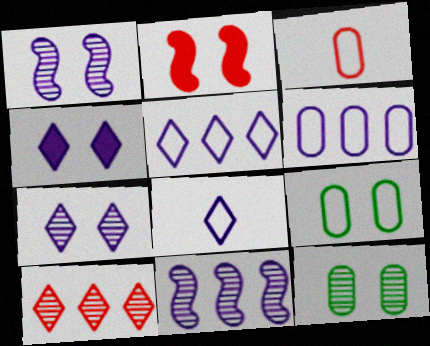[[2, 3, 10], 
[2, 7, 9], 
[3, 6, 9]]